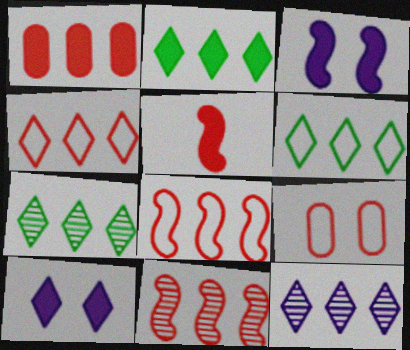[[1, 4, 11], 
[2, 4, 12], 
[2, 6, 7]]